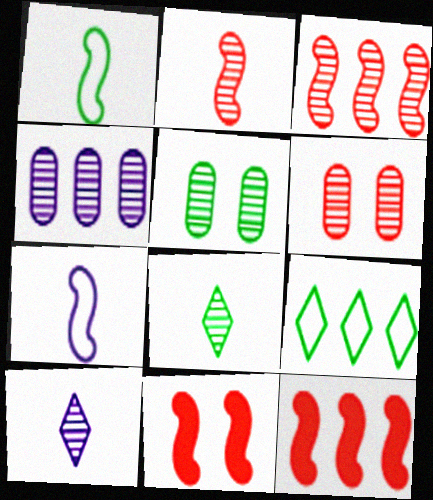[[3, 5, 10], 
[4, 9, 12]]